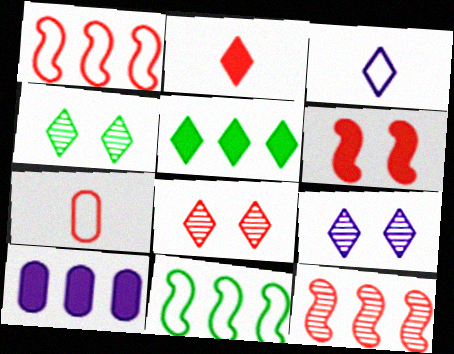[[3, 5, 8], 
[4, 8, 9]]